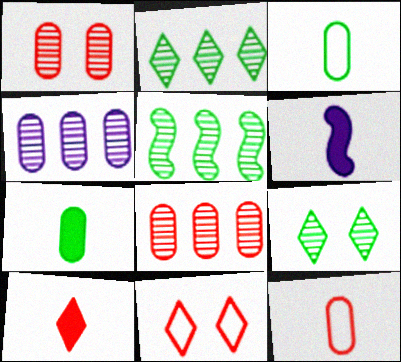[[6, 7, 10]]